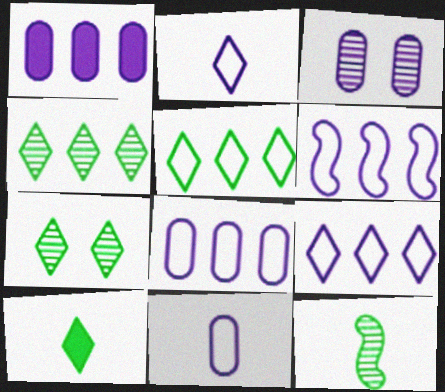[[1, 3, 11], 
[5, 7, 10], 
[6, 8, 9]]